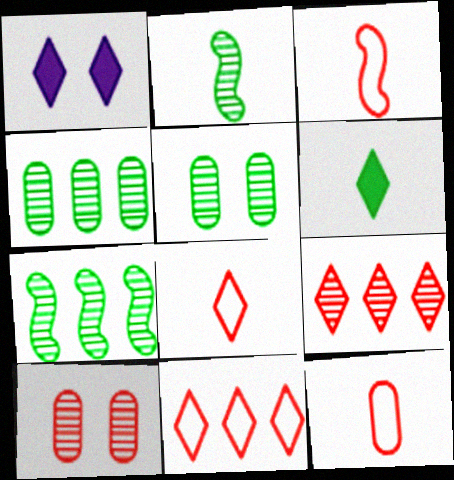[[1, 3, 4], 
[1, 7, 12], 
[3, 8, 12]]